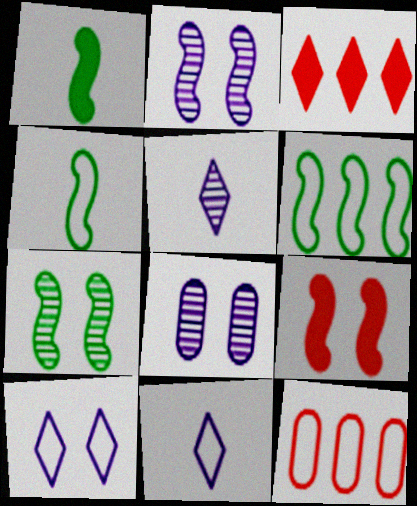[[1, 6, 7], 
[3, 4, 8], 
[4, 10, 12]]